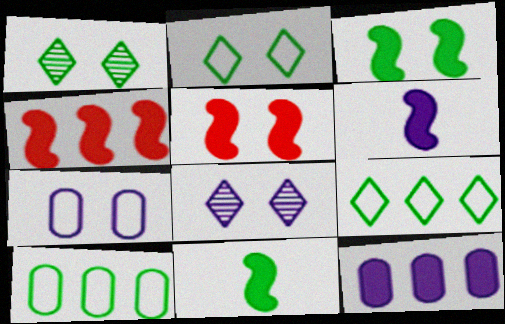[[1, 5, 7], 
[1, 10, 11], 
[3, 4, 6]]